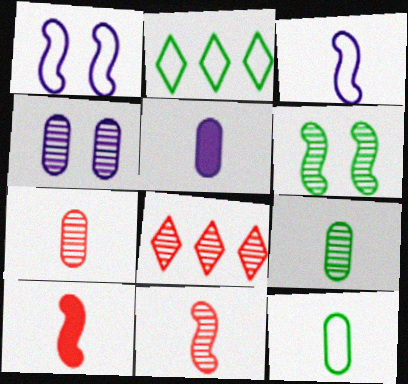[[2, 4, 10], 
[5, 7, 12]]